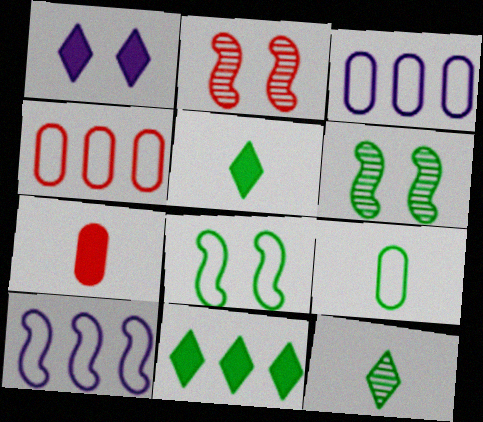[[2, 3, 5], 
[6, 9, 11]]